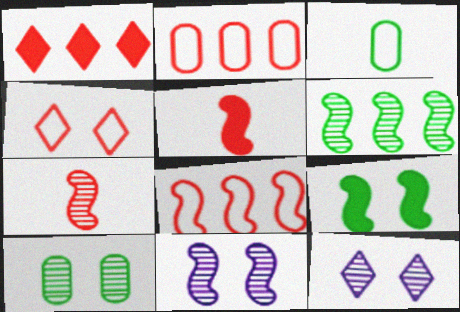[[1, 3, 11], 
[6, 7, 11]]